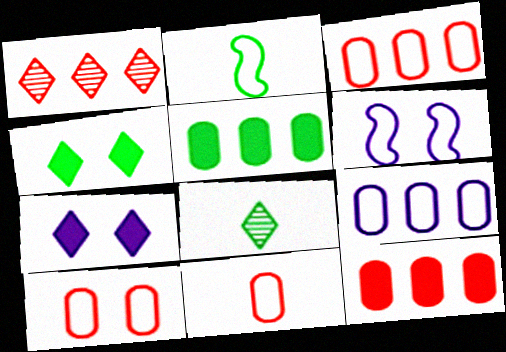[[3, 10, 11], 
[6, 8, 12]]